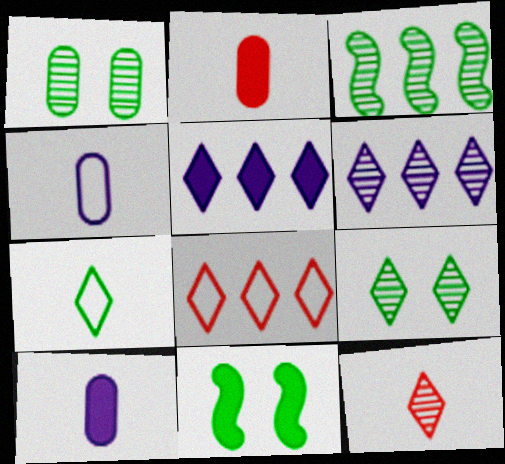[[2, 5, 11], 
[6, 9, 12]]